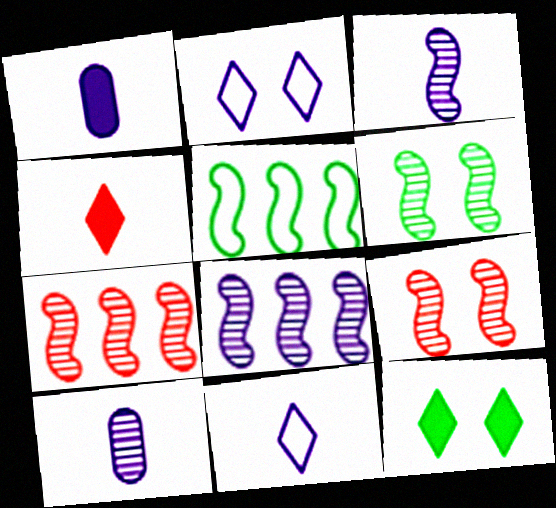[[1, 2, 8], 
[1, 3, 11], 
[3, 6, 7]]